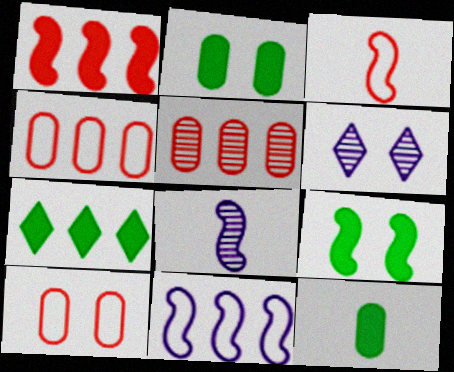[[5, 7, 11], 
[6, 9, 10], 
[7, 8, 10], 
[7, 9, 12]]